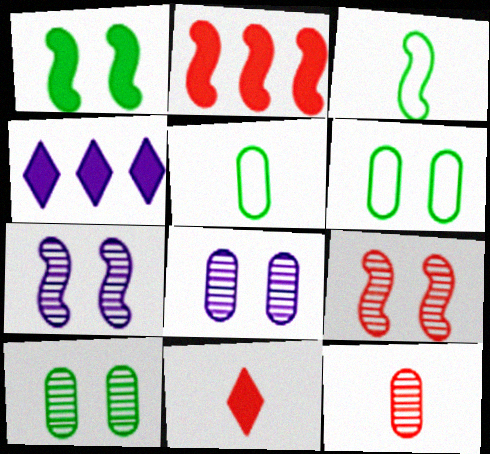[[2, 3, 7], 
[4, 5, 9]]